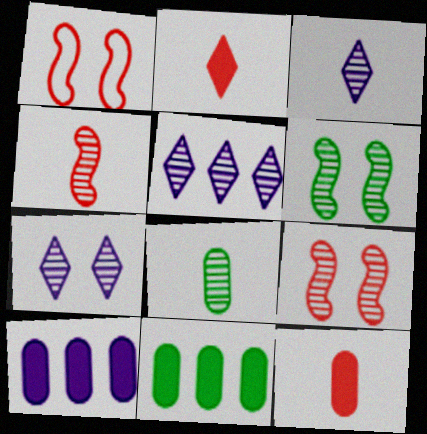[[1, 3, 11], 
[3, 4, 8], 
[3, 5, 7], 
[5, 8, 9]]